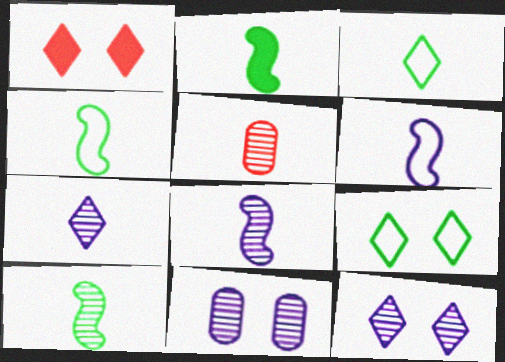[[1, 9, 12], 
[2, 4, 10], 
[5, 7, 10]]